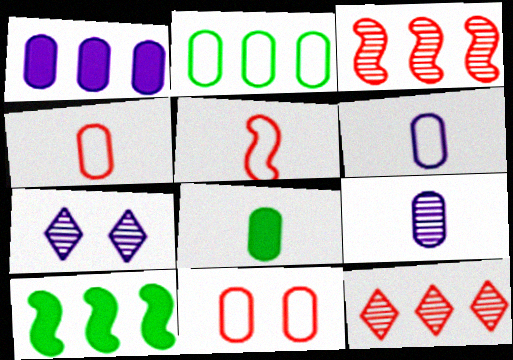[[2, 6, 11], 
[4, 7, 10], 
[4, 8, 9]]